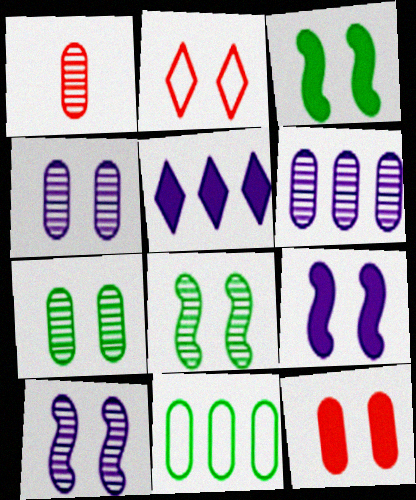[[1, 6, 7], 
[2, 3, 4], 
[2, 7, 9]]